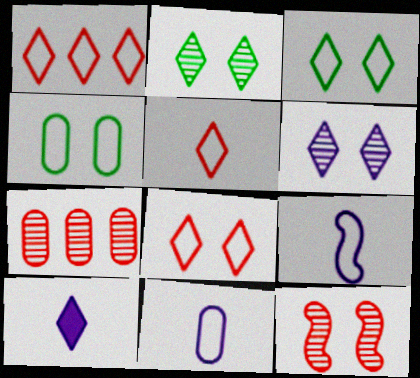[[1, 2, 10], 
[1, 4, 9], 
[1, 5, 8]]